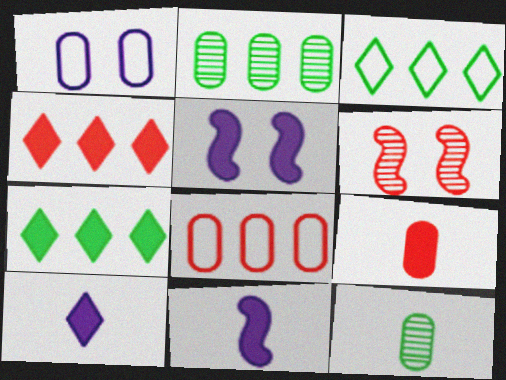[[1, 2, 9], 
[5, 7, 9]]